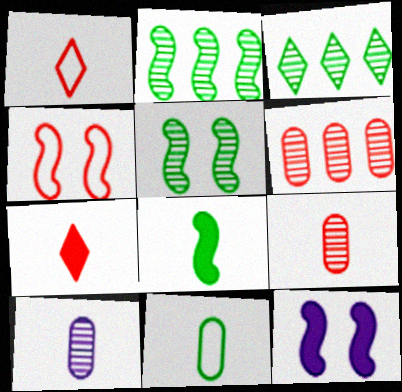[[1, 8, 10], 
[4, 5, 12], 
[4, 6, 7]]